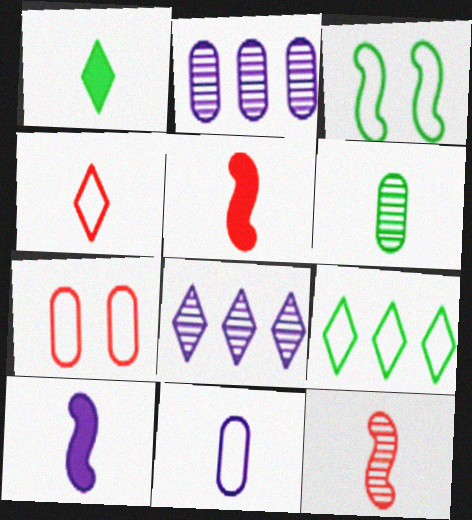[[1, 11, 12], 
[4, 6, 10]]